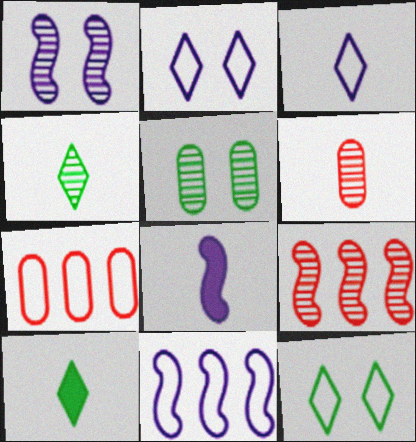[[1, 7, 10], 
[1, 8, 11]]